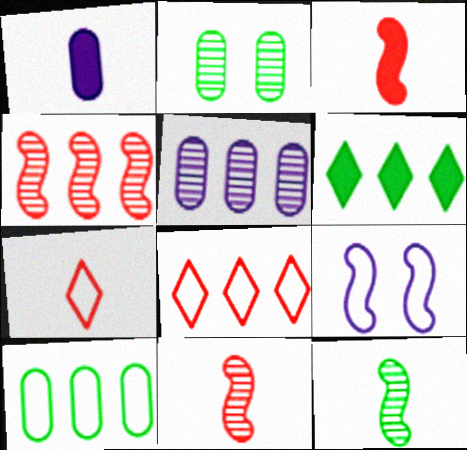[[1, 7, 12], 
[7, 9, 10]]